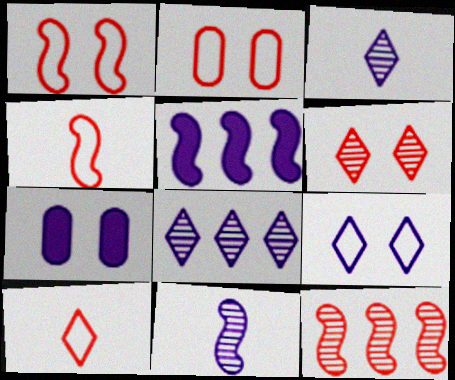[]